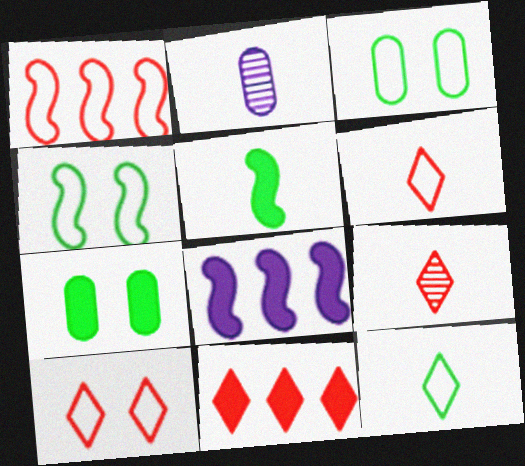[[2, 4, 11], 
[2, 5, 6], 
[3, 8, 9], 
[9, 10, 11]]